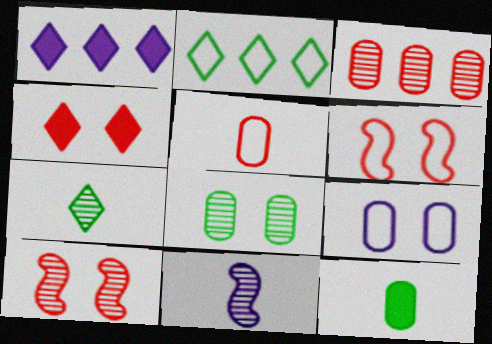[[1, 9, 11], 
[3, 9, 12]]